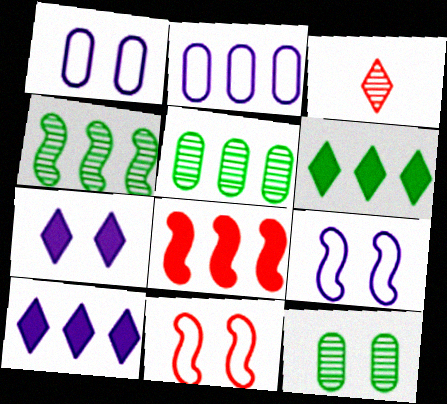[[7, 11, 12]]